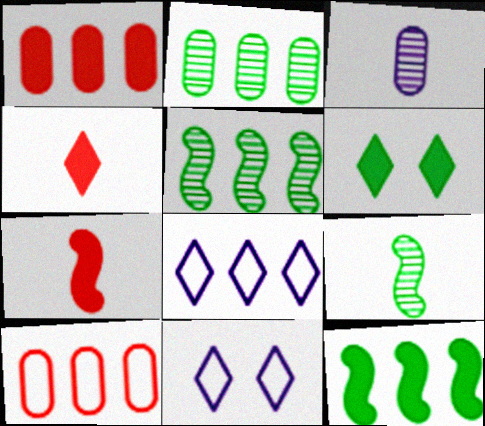[[1, 5, 8], 
[1, 9, 11], 
[2, 7, 11]]